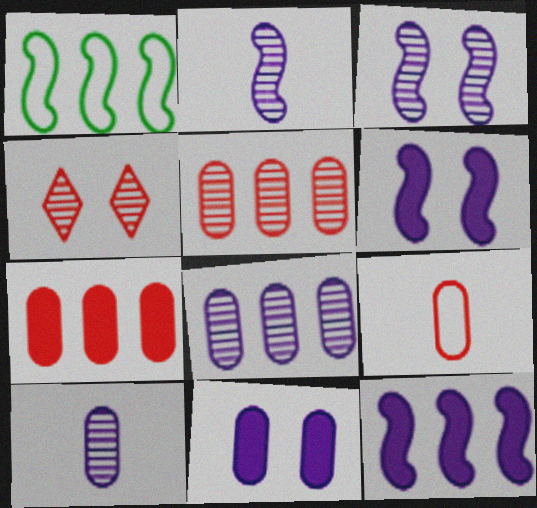[]